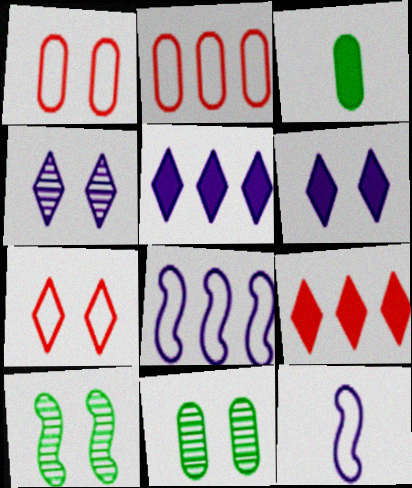[[1, 6, 10], 
[9, 11, 12]]